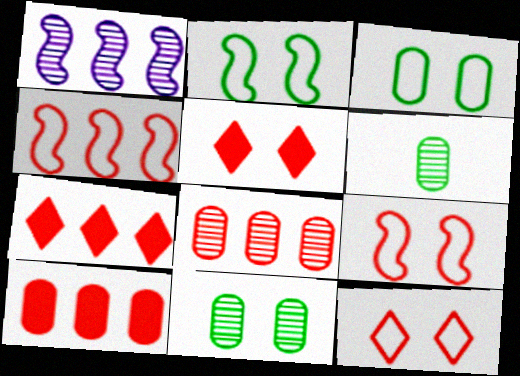[[4, 7, 8]]